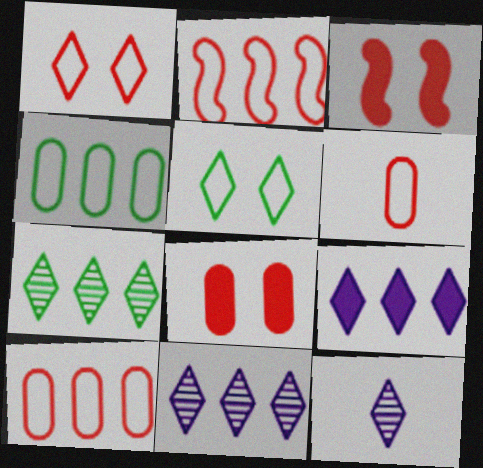[[1, 2, 6], 
[3, 4, 12]]